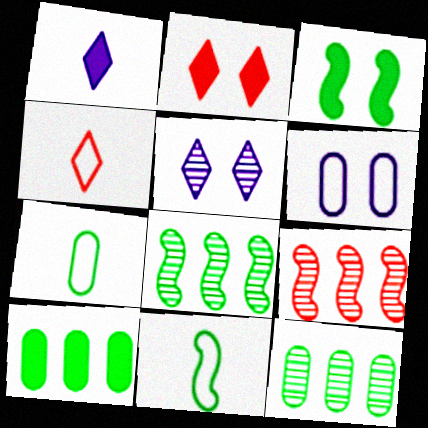[[3, 8, 11]]